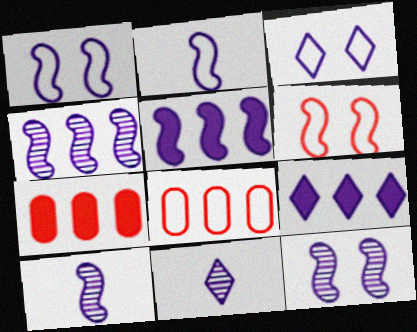[[1, 5, 10], 
[2, 5, 12], 
[3, 9, 11], 
[4, 10, 12]]